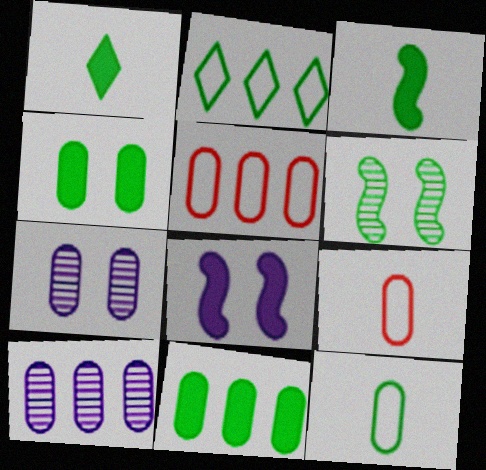[[4, 9, 10], 
[5, 10, 11], 
[7, 9, 11]]